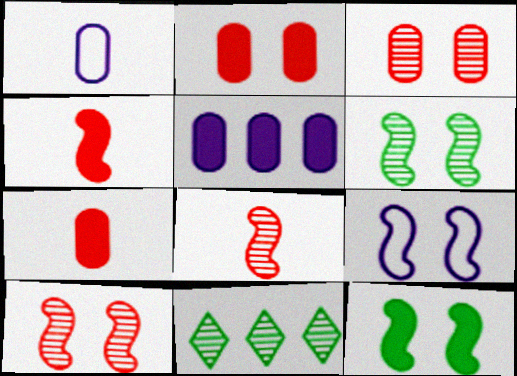[[7, 9, 11], 
[9, 10, 12]]